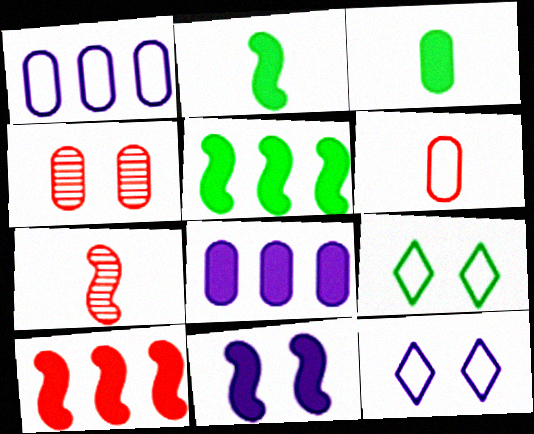[[1, 3, 4], 
[2, 10, 11], 
[4, 9, 11], 
[7, 8, 9]]